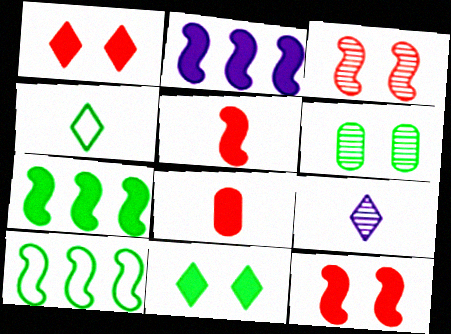[[2, 8, 11], 
[4, 6, 7]]